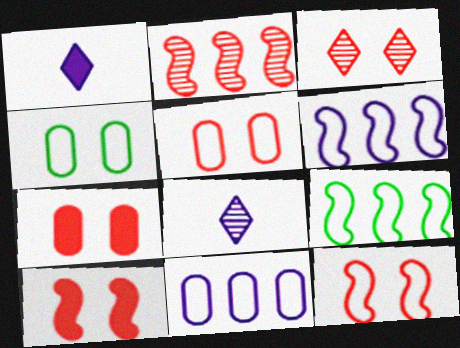[[1, 2, 4], 
[3, 5, 10], 
[3, 7, 12], 
[7, 8, 9]]